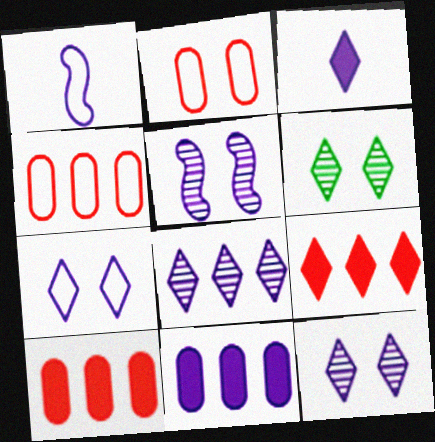[[1, 6, 10], 
[1, 11, 12], 
[3, 7, 8]]